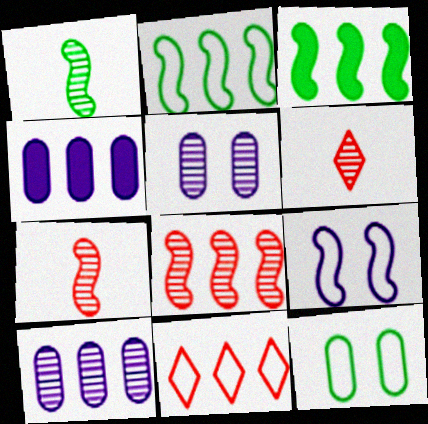[[3, 7, 9], 
[3, 10, 11]]